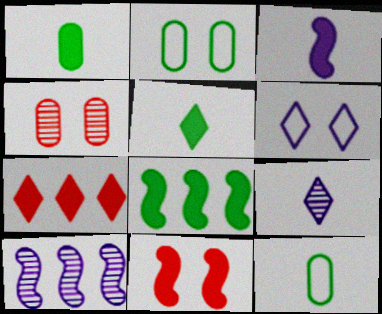[[3, 8, 11]]